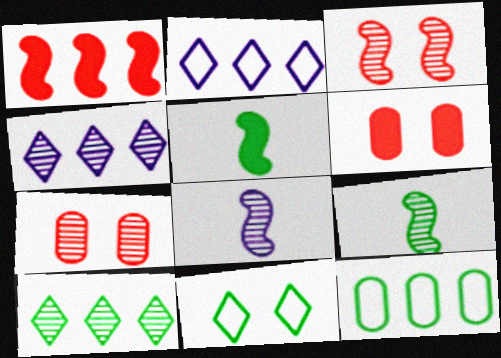[[1, 4, 12], 
[2, 5, 7], 
[2, 6, 9], 
[4, 7, 9], 
[7, 8, 10]]